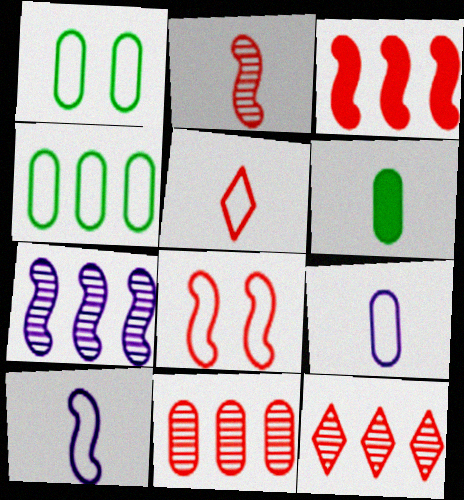[[2, 3, 8]]